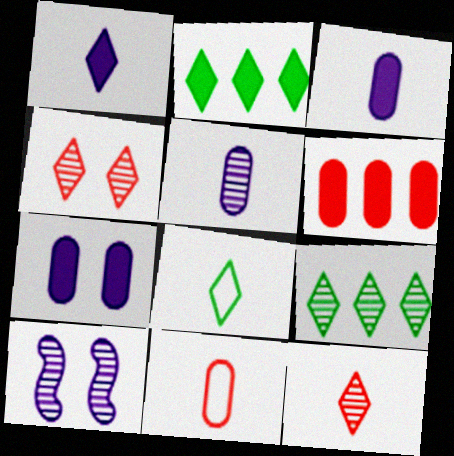[[1, 8, 12], 
[2, 10, 11], 
[6, 8, 10]]